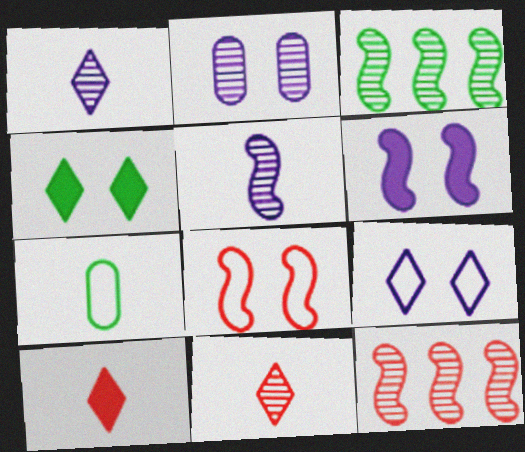[[2, 3, 11], 
[2, 4, 8], 
[2, 6, 9], 
[3, 4, 7], 
[5, 7, 10]]